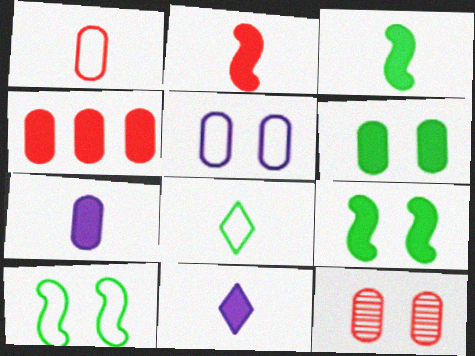[[1, 4, 12], 
[4, 6, 7], 
[4, 9, 11], 
[5, 6, 12]]